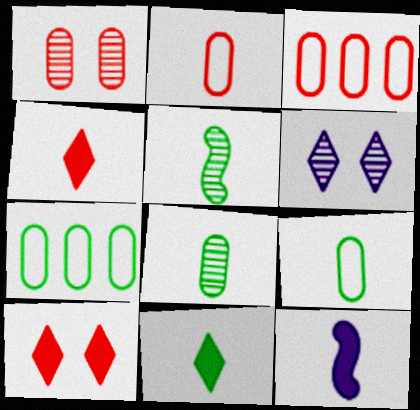[[5, 9, 11]]